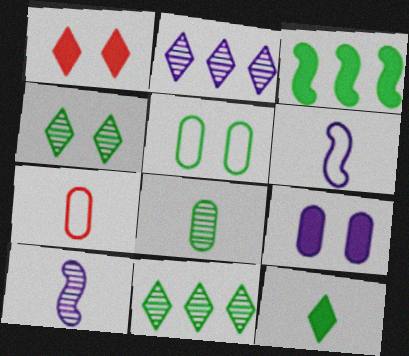[[2, 6, 9], 
[7, 10, 12]]